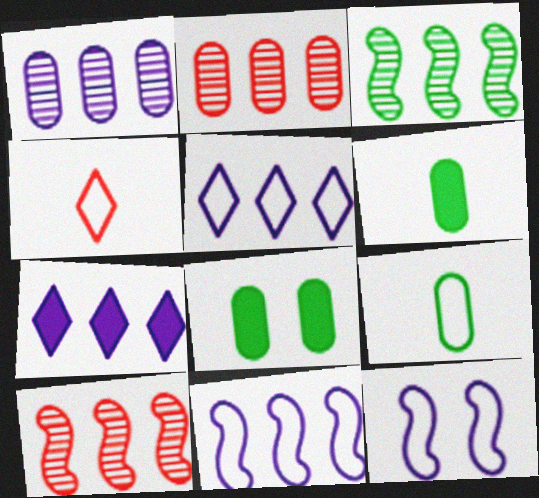[[1, 7, 11]]